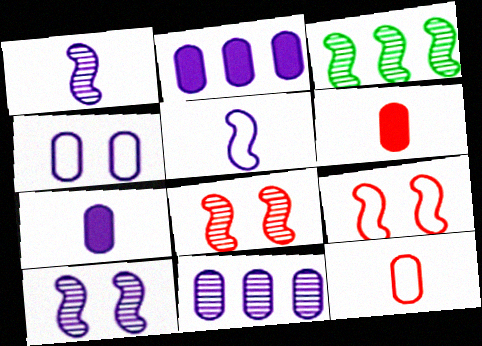[[1, 3, 8], 
[4, 7, 11]]